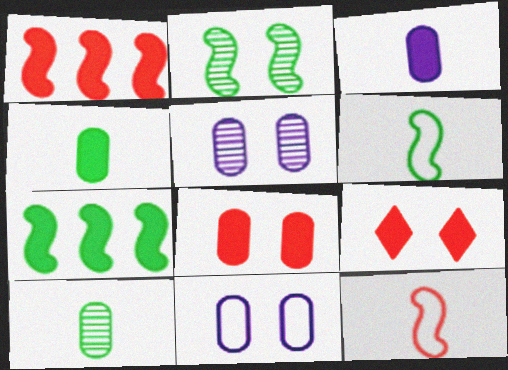[[2, 6, 7], 
[2, 9, 11], 
[3, 7, 9]]